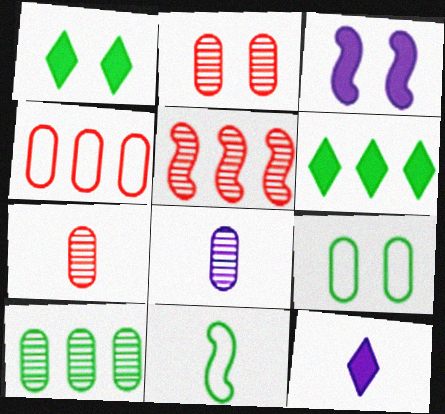[[1, 10, 11], 
[2, 8, 10], 
[3, 5, 11], 
[5, 9, 12], 
[7, 11, 12]]